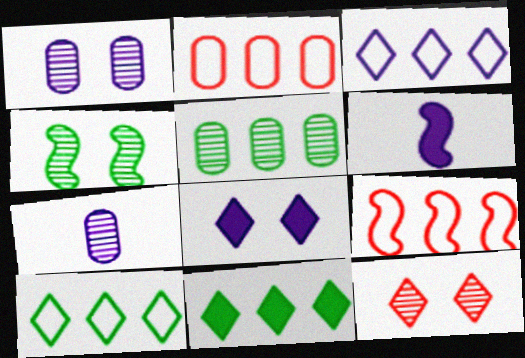[[1, 3, 6], 
[1, 4, 12], 
[4, 6, 9]]